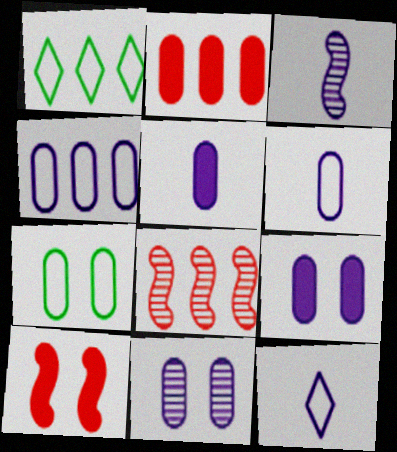[[3, 5, 12], 
[4, 5, 11]]